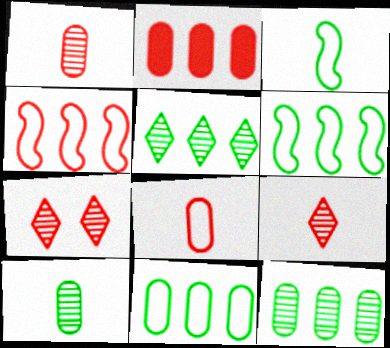[]